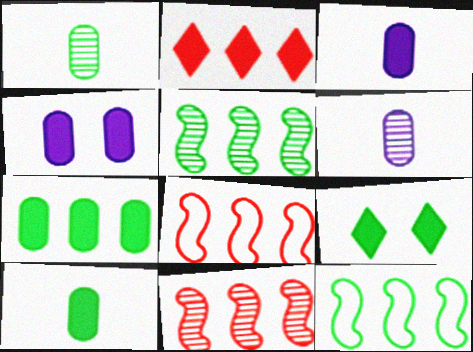[[1, 9, 12], 
[6, 8, 9]]